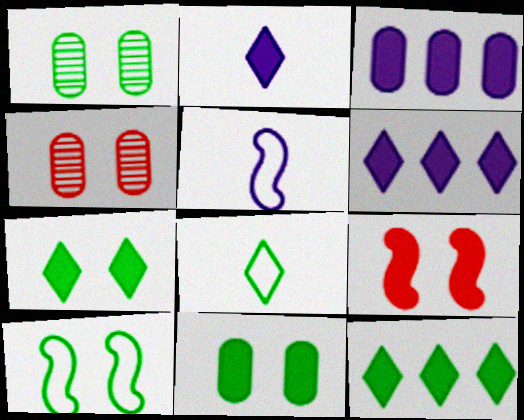[[1, 7, 10], 
[4, 5, 12]]